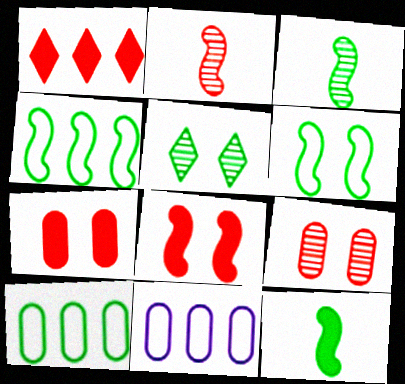[[5, 10, 12]]